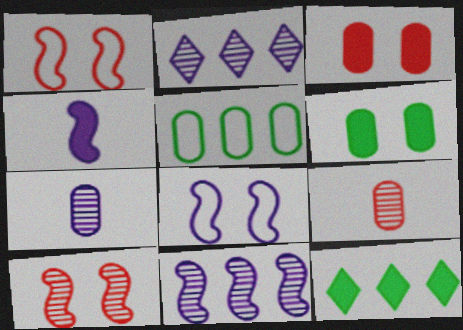[[1, 7, 12], 
[3, 4, 12], 
[3, 5, 7], 
[4, 8, 11], 
[8, 9, 12]]